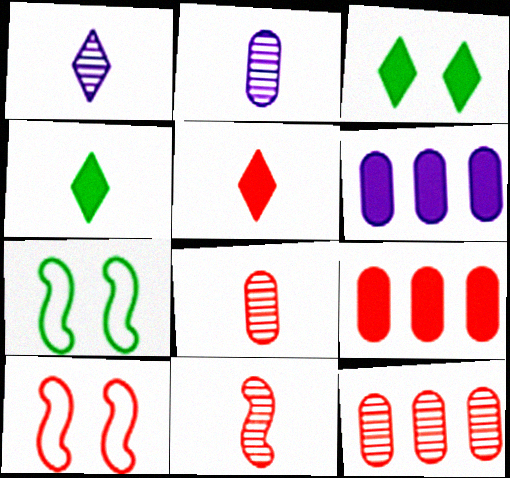[[1, 7, 9], 
[5, 10, 12]]